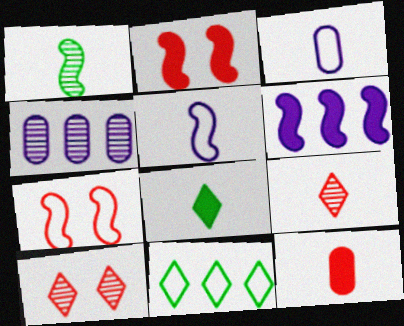[[1, 4, 10], 
[1, 6, 7], 
[3, 7, 11], 
[4, 7, 8]]